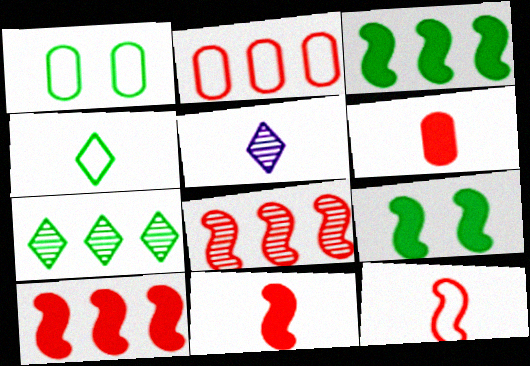[[1, 5, 10], 
[2, 5, 9]]